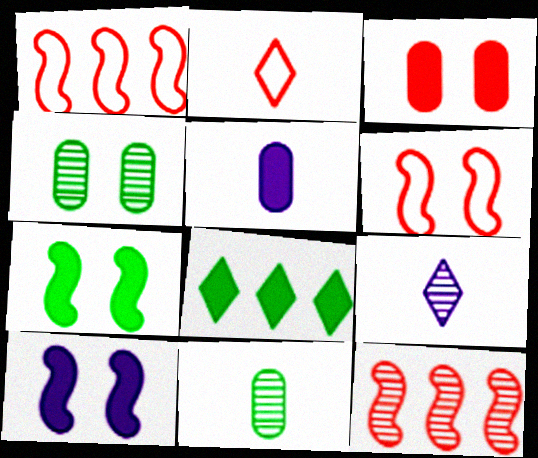[[2, 3, 12], 
[4, 9, 12]]